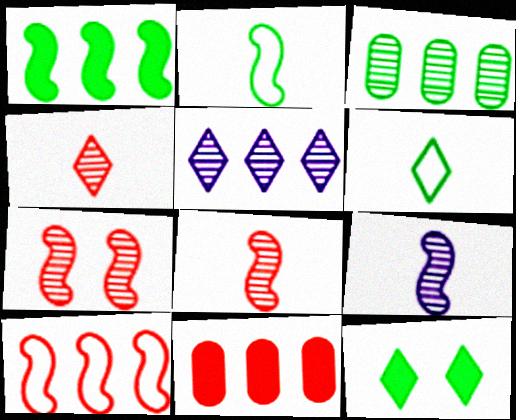[[2, 3, 12]]